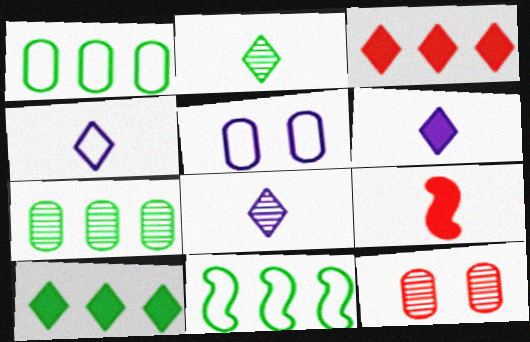[[4, 6, 8], 
[6, 11, 12], 
[7, 10, 11]]